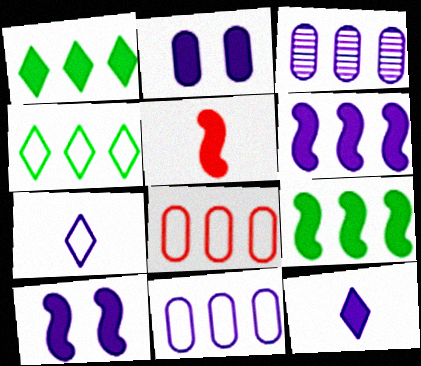[[1, 2, 5], 
[2, 6, 12], 
[3, 7, 10], 
[5, 9, 10]]